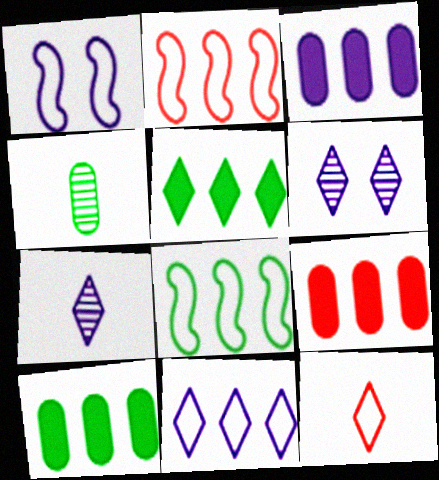[[1, 3, 7], 
[3, 9, 10], 
[5, 6, 12]]